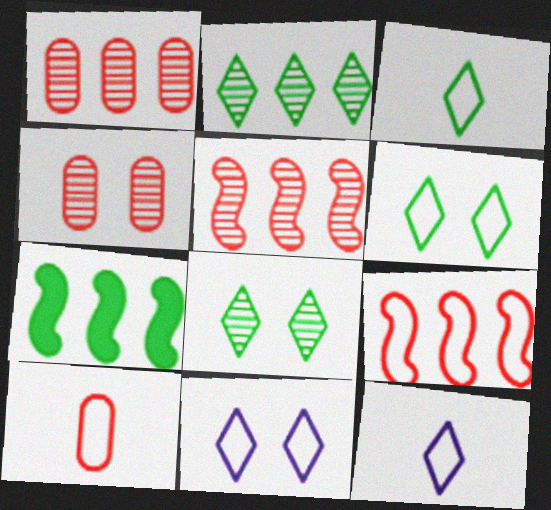[[4, 7, 12]]